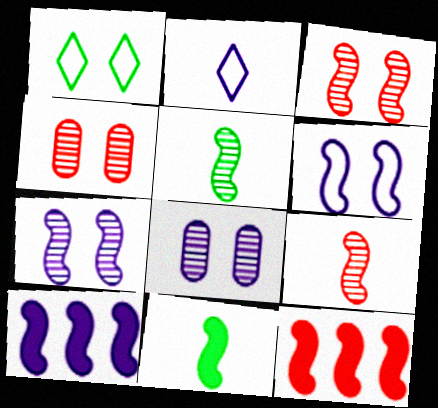[[2, 8, 10], 
[5, 6, 12]]